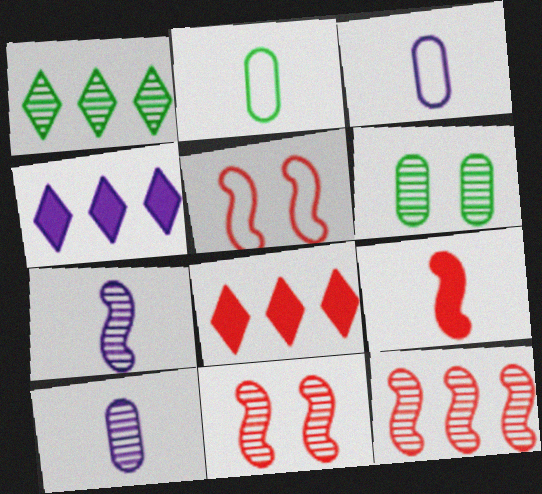[[1, 10, 11], 
[2, 4, 11], 
[5, 9, 12]]